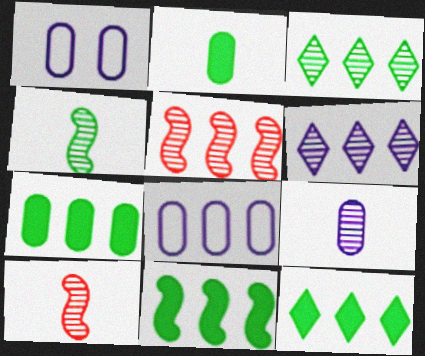[[1, 10, 12], 
[5, 8, 12], 
[7, 11, 12]]